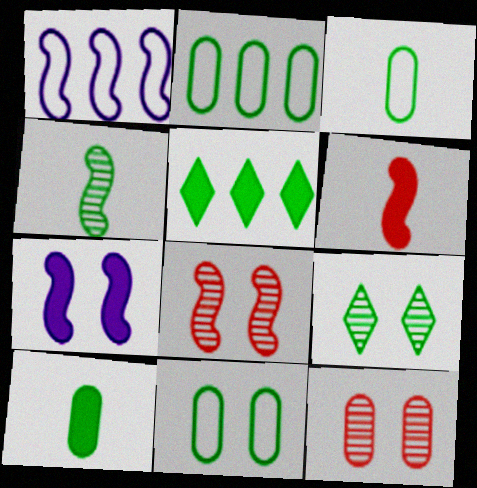[[2, 3, 11], 
[4, 5, 11]]